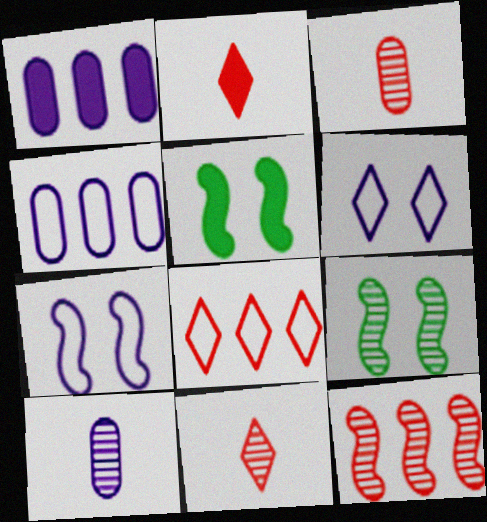[[1, 2, 5], 
[2, 4, 9], 
[4, 5, 11], 
[5, 8, 10]]